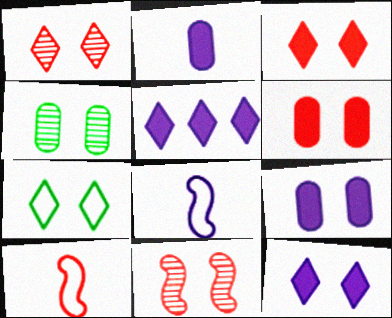[[1, 7, 12], 
[4, 5, 10], 
[7, 9, 11]]